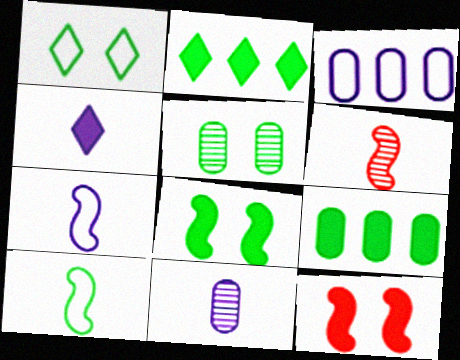[[1, 5, 8], 
[2, 5, 10], 
[4, 7, 11], 
[4, 9, 12]]